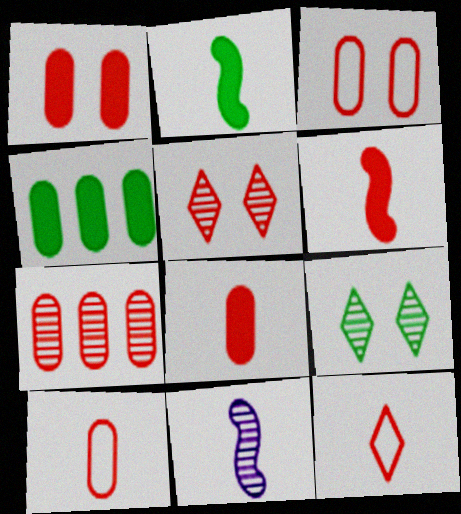[[1, 7, 10], 
[3, 7, 8], 
[7, 9, 11]]